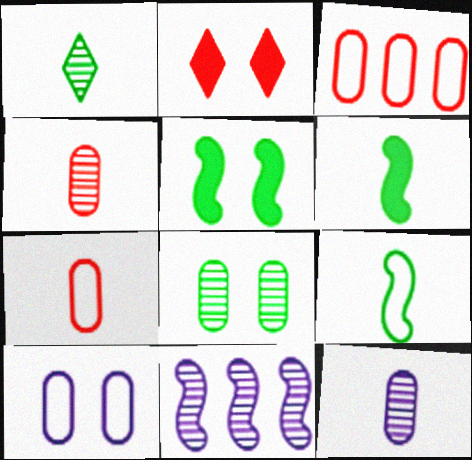[]